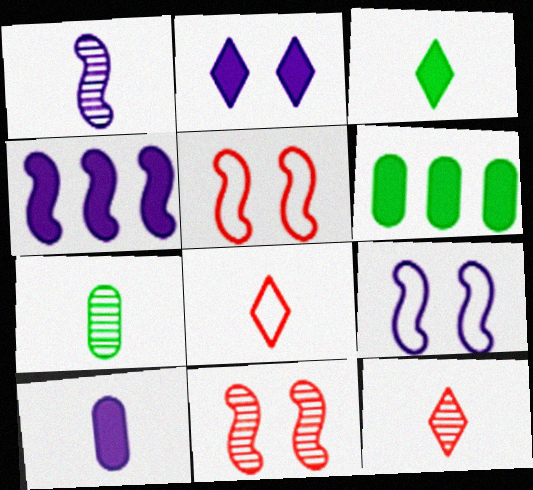[[1, 4, 9], 
[1, 7, 12], 
[2, 4, 10], 
[6, 9, 12]]